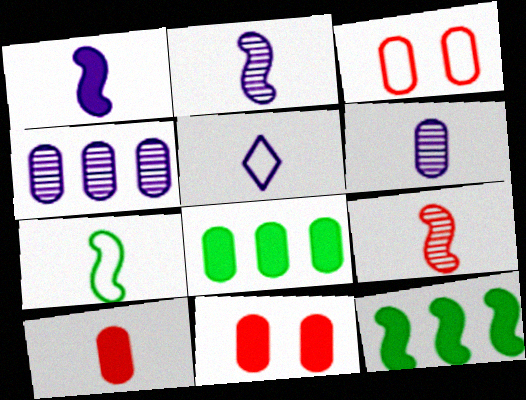[[1, 5, 6], 
[1, 7, 9], 
[3, 6, 8]]